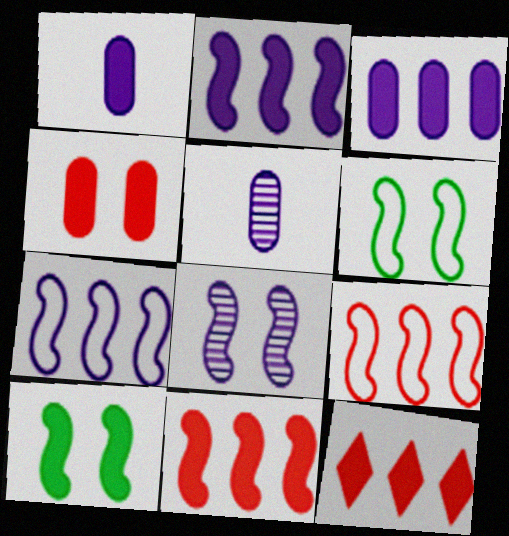[[1, 10, 12], 
[5, 6, 12]]